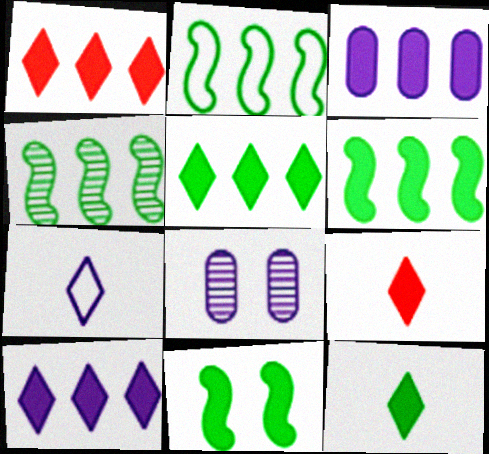[[1, 3, 6], 
[1, 5, 10], 
[2, 4, 6], 
[2, 8, 9], 
[3, 9, 11]]